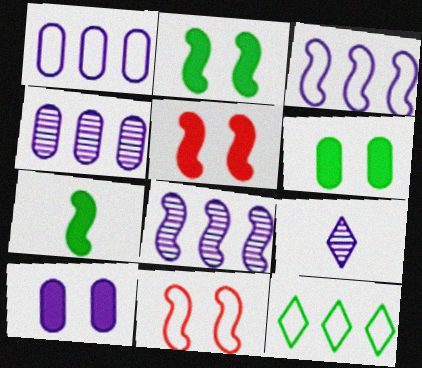[[3, 9, 10], 
[7, 8, 11]]